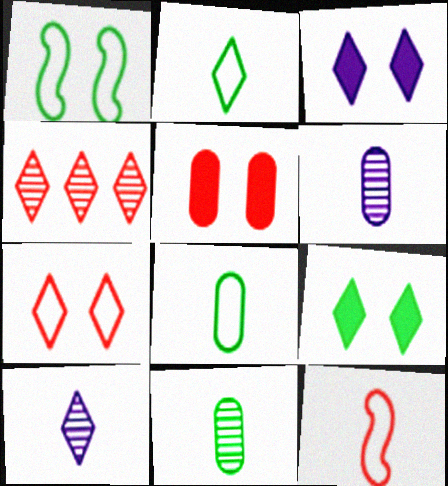[[2, 3, 4], 
[4, 5, 12]]